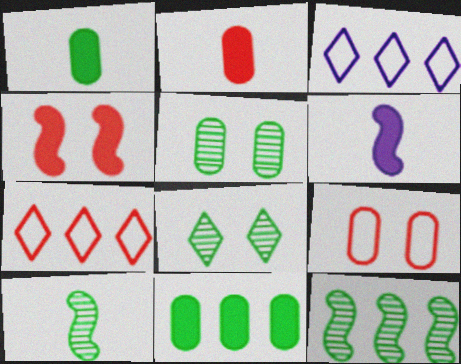[[5, 6, 7]]